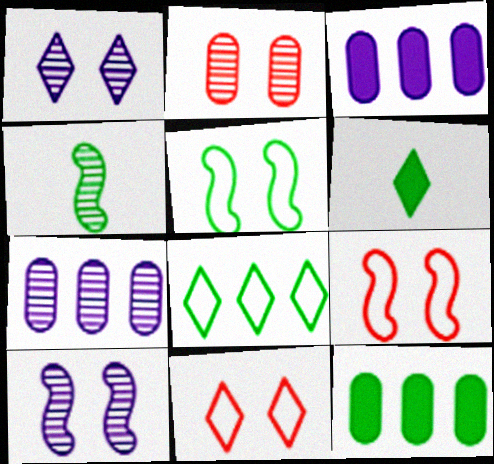[[3, 4, 11], 
[6, 7, 9]]